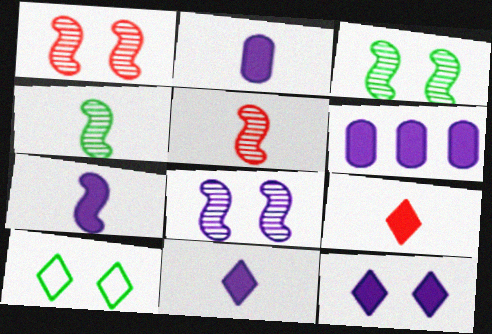[[1, 3, 8], 
[2, 7, 11], 
[5, 6, 10], 
[6, 7, 12]]